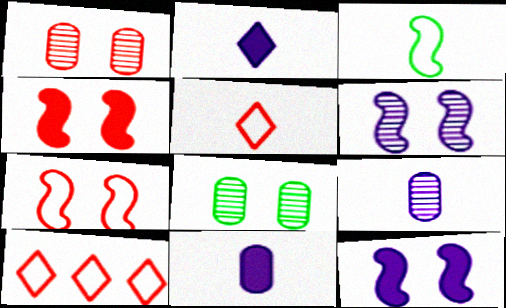[]